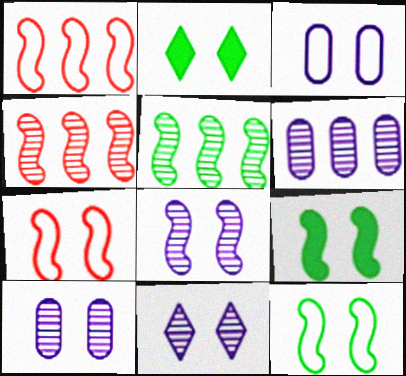[[2, 7, 10], 
[7, 8, 9], 
[8, 10, 11]]